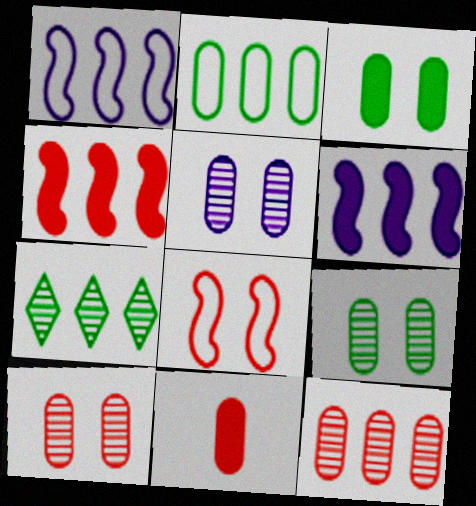[[2, 5, 11], 
[5, 9, 10]]